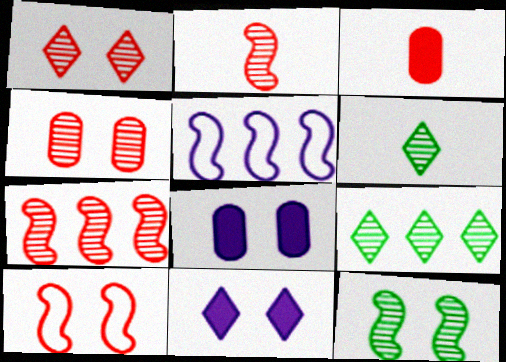[]